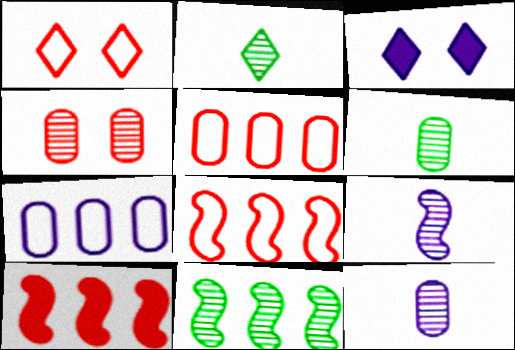[[3, 6, 8], 
[3, 7, 9]]